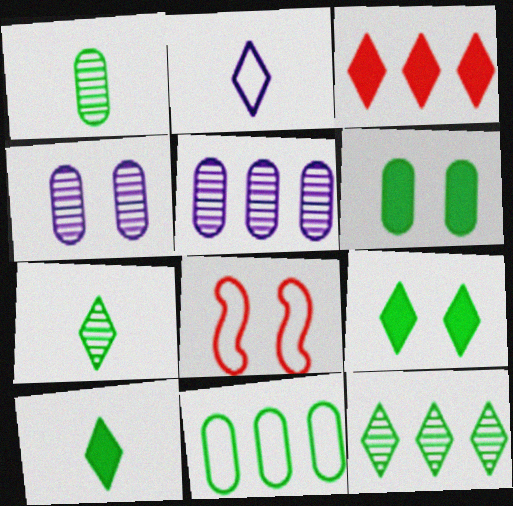[[1, 6, 11], 
[2, 8, 11], 
[4, 8, 9], 
[5, 8, 10]]